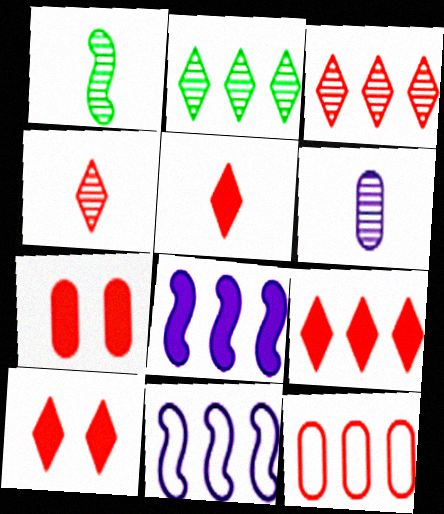[[1, 4, 6], 
[2, 8, 12], 
[5, 9, 10]]